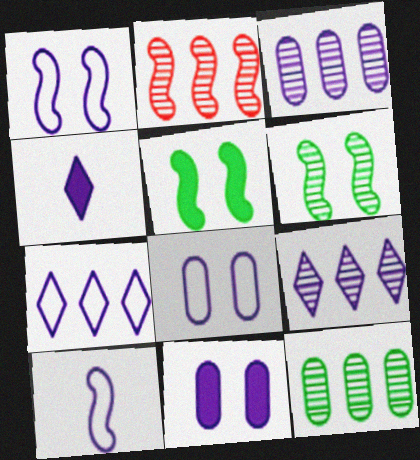[[1, 3, 4], 
[2, 5, 10], 
[2, 9, 12], 
[7, 8, 10], 
[9, 10, 11]]